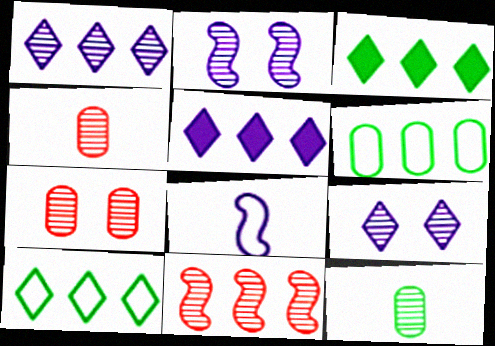[[3, 7, 8], 
[5, 6, 11], 
[9, 11, 12]]